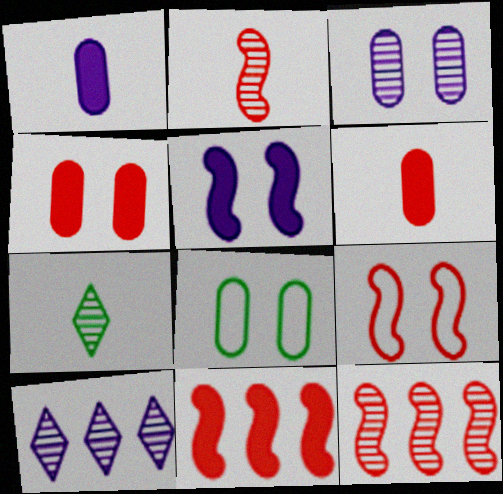[[2, 9, 11], 
[3, 4, 8], 
[3, 7, 12]]